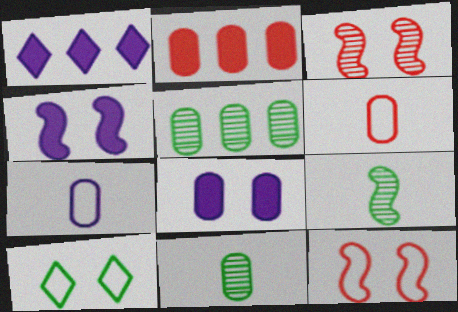[[1, 11, 12], 
[3, 8, 10], 
[5, 6, 8]]